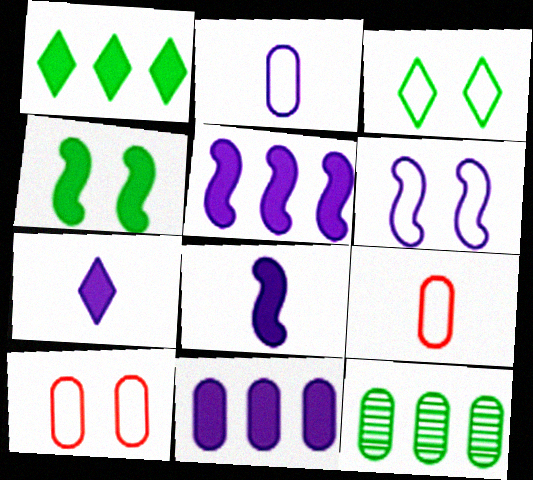[[3, 6, 10]]